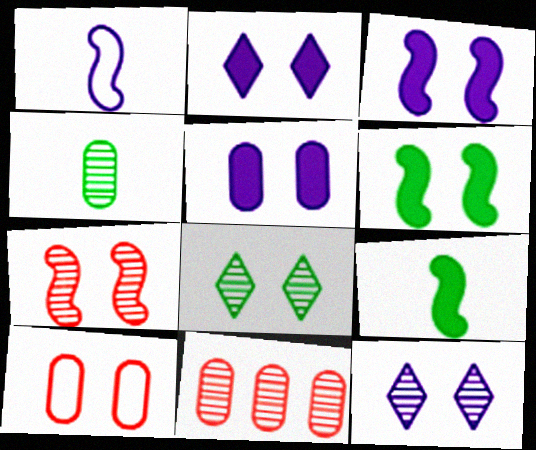[[2, 3, 5], 
[3, 8, 10], 
[6, 10, 12]]